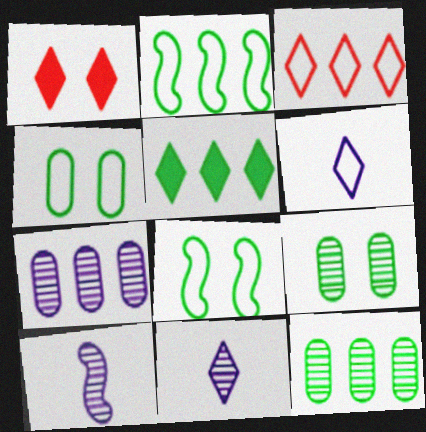[[2, 5, 12]]